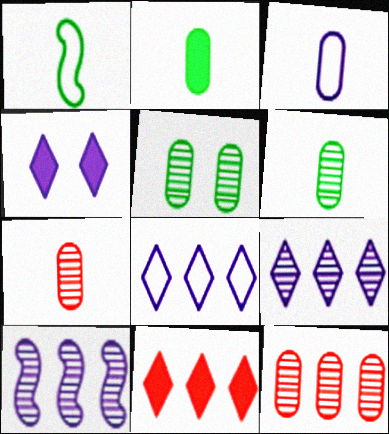[[1, 4, 12], 
[2, 3, 7], 
[3, 4, 10]]